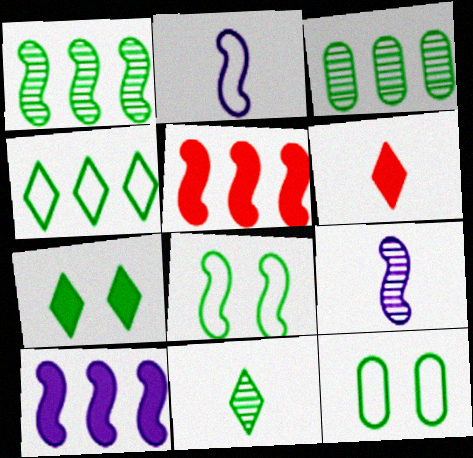[[4, 7, 11], 
[5, 8, 9]]